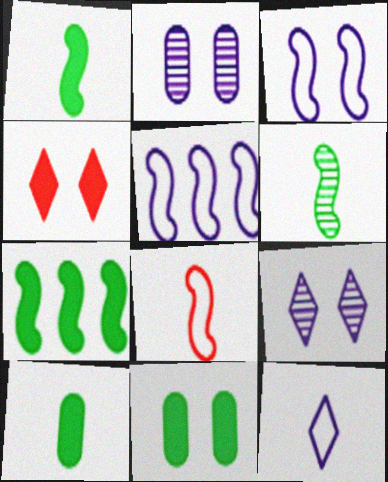[]